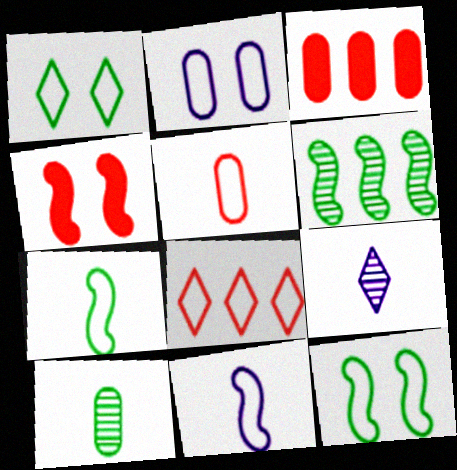[[2, 3, 10], 
[2, 7, 8], 
[3, 9, 12], 
[4, 6, 11]]